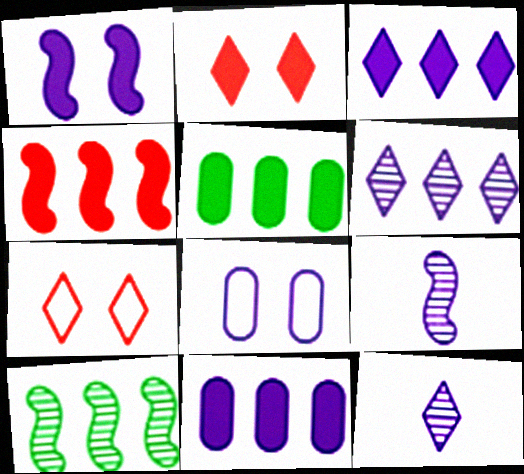[[3, 4, 5], 
[3, 8, 9], 
[5, 7, 9]]